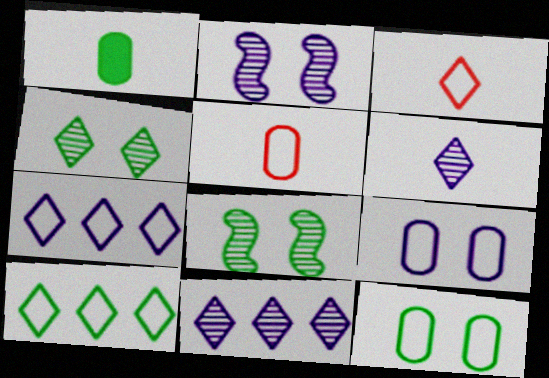[[1, 8, 10]]